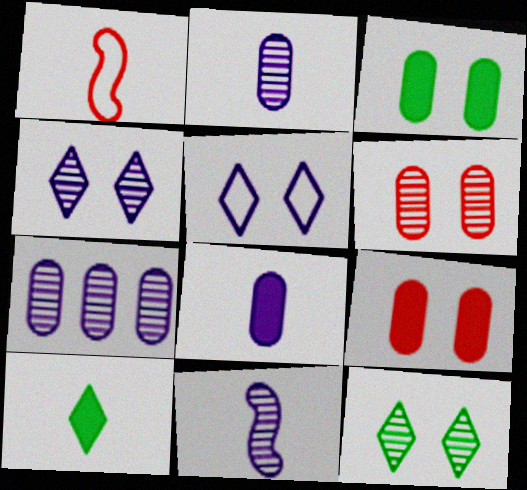[[1, 2, 10], 
[4, 7, 11]]